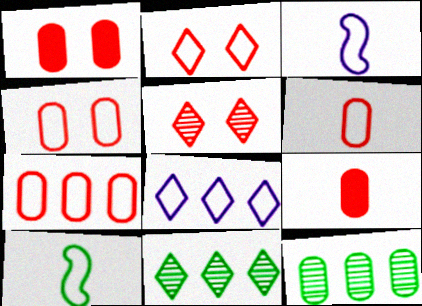[[1, 3, 11], 
[4, 6, 7], 
[4, 8, 10]]